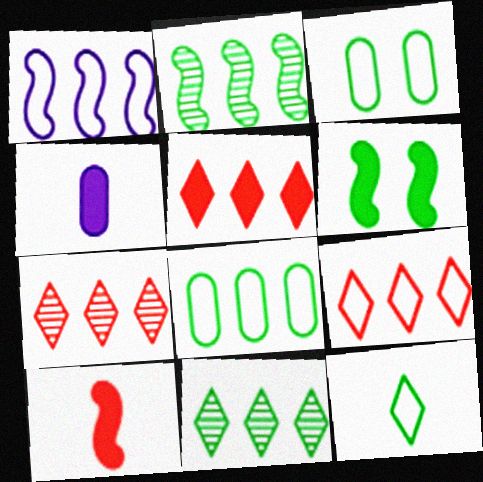[[1, 8, 9], 
[4, 5, 6], 
[5, 7, 9]]